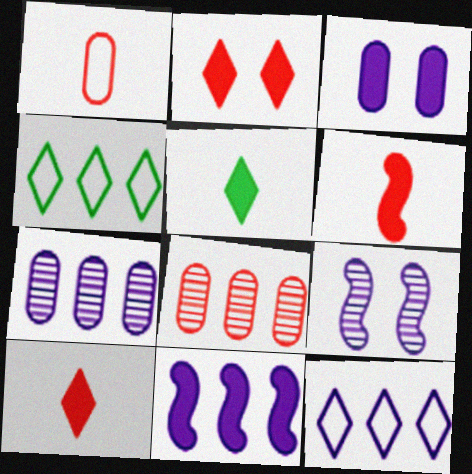[[4, 8, 11], 
[7, 11, 12]]